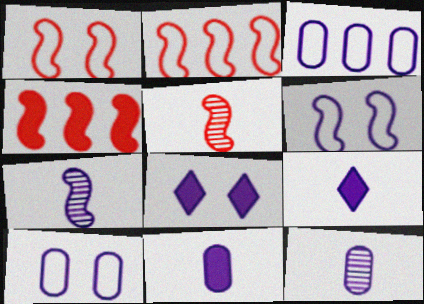[[1, 4, 5], 
[3, 7, 8]]